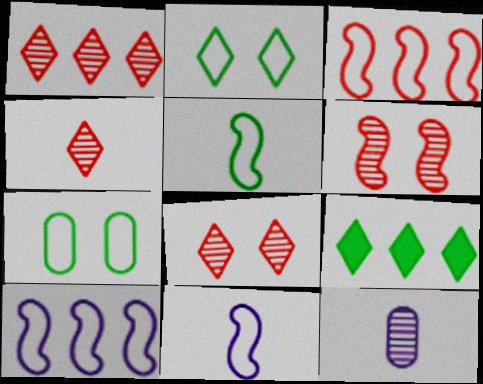[[1, 4, 8]]